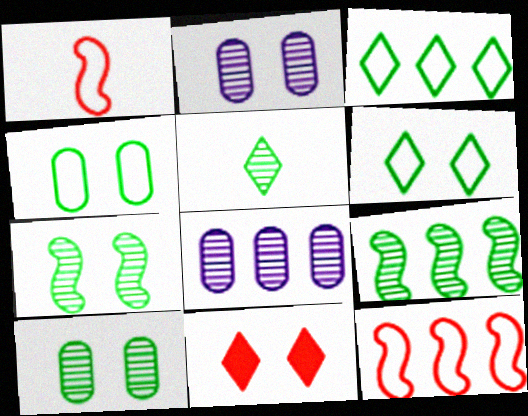[[5, 9, 10]]